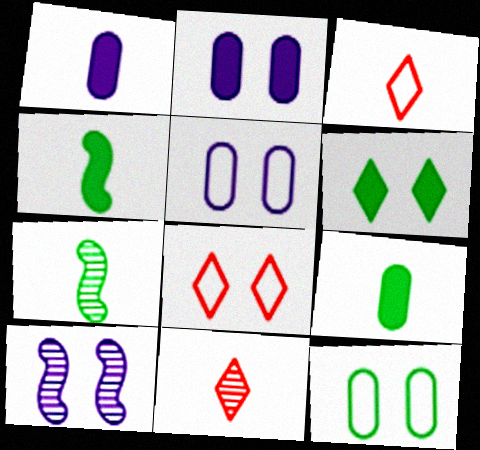[[1, 3, 7]]